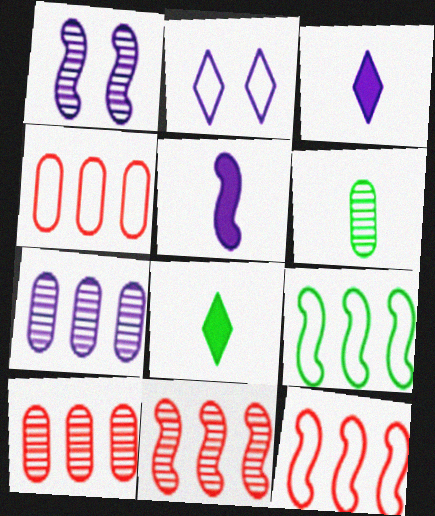[[1, 4, 8], 
[2, 5, 7]]